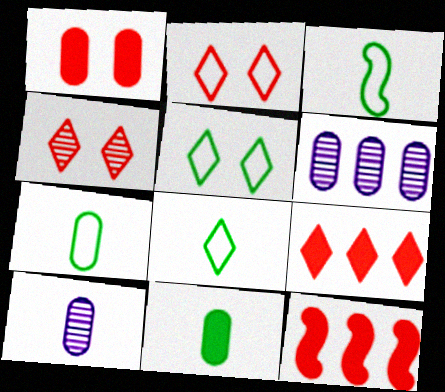[[1, 6, 7], 
[3, 7, 8], 
[5, 10, 12]]